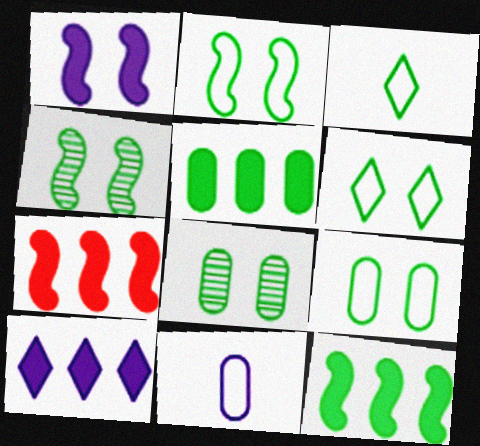[[2, 6, 9], 
[3, 4, 5], 
[3, 8, 12], 
[5, 7, 10]]